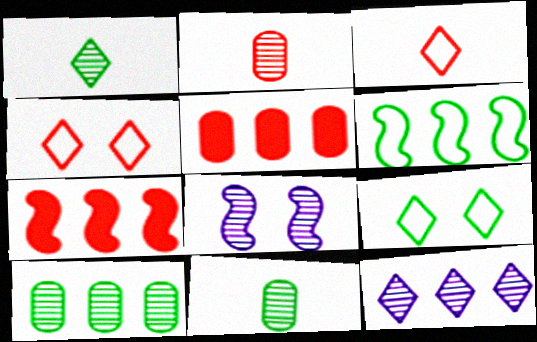[[2, 4, 7], 
[5, 6, 12]]